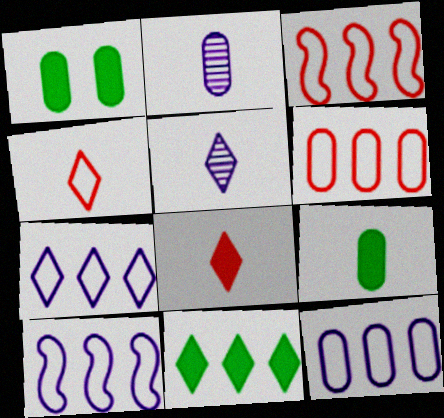[[1, 2, 6], 
[1, 3, 5], 
[7, 10, 12]]